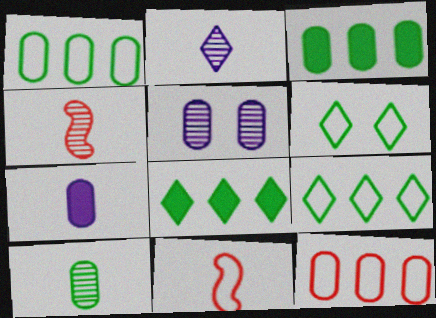[[2, 4, 10], 
[5, 8, 11]]